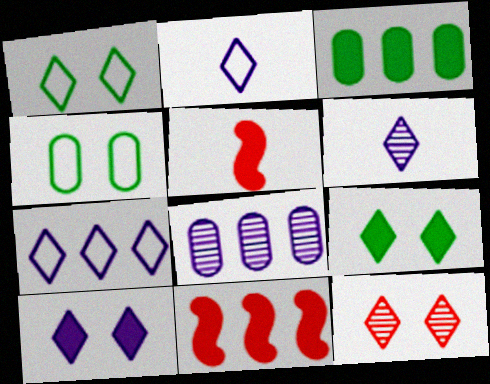[[1, 5, 8], 
[1, 10, 12], 
[3, 5, 10], 
[4, 6, 11], 
[6, 7, 10]]